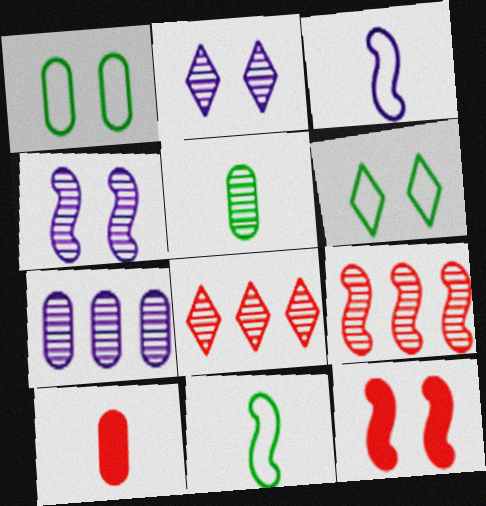[[1, 2, 12], 
[1, 7, 10], 
[2, 5, 9], 
[4, 5, 8]]